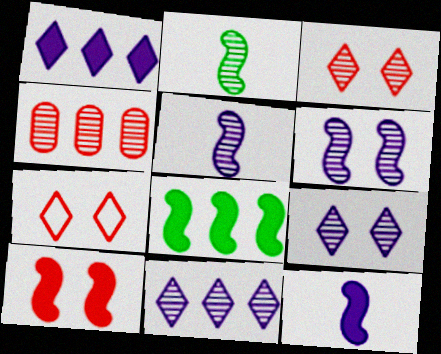[[2, 4, 9], 
[8, 10, 12]]